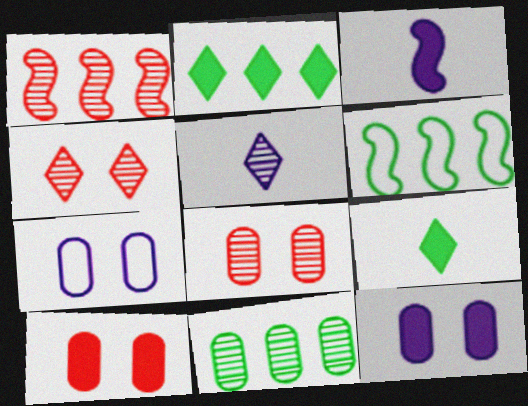[[1, 7, 9], 
[2, 3, 10], 
[2, 6, 11], 
[5, 6, 10]]